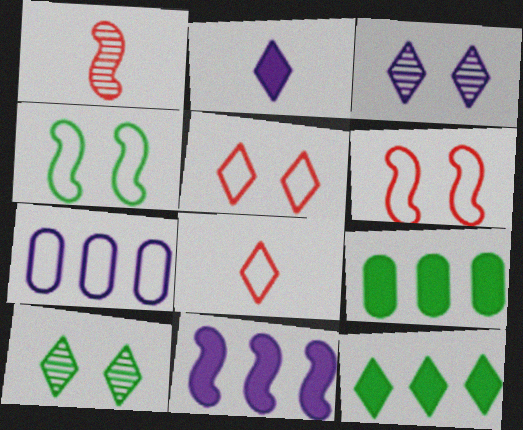[[1, 4, 11], 
[3, 8, 12], 
[4, 7, 8]]